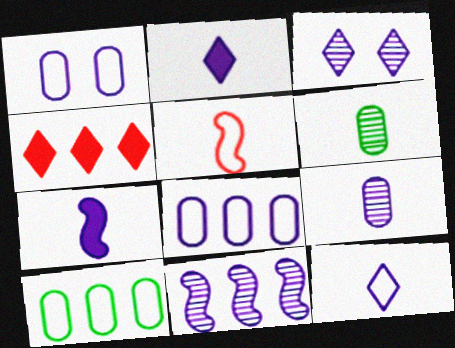[[1, 2, 11], 
[2, 5, 6], 
[3, 7, 8], 
[3, 9, 11], 
[4, 10, 11], 
[7, 9, 12]]